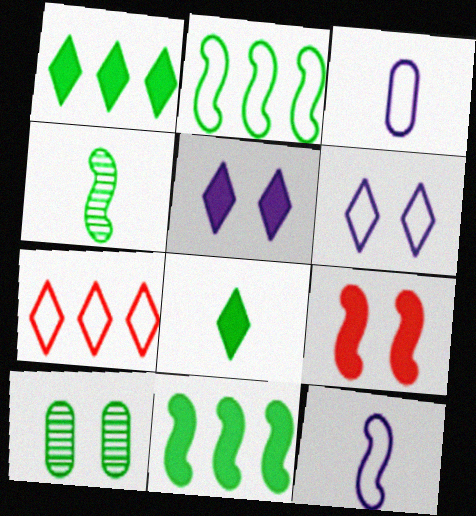[[2, 8, 10], 
[6, 9, 10]]